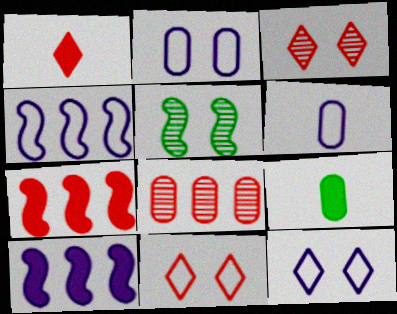[[2, 8, 9], 
[3, 4, 9], 
[4, 6, 12]]